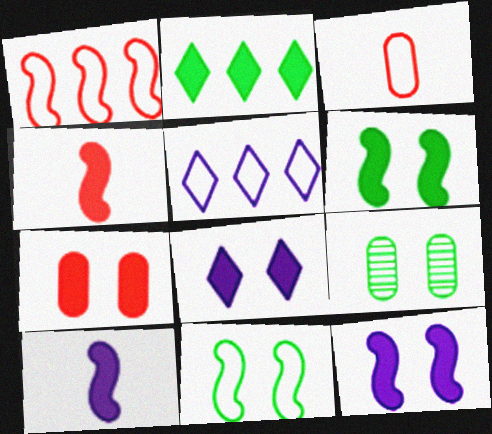[[2, 7, 10], 
[3, 5, 11], 
[4, 5, 9], 
[6, 7, 8]]